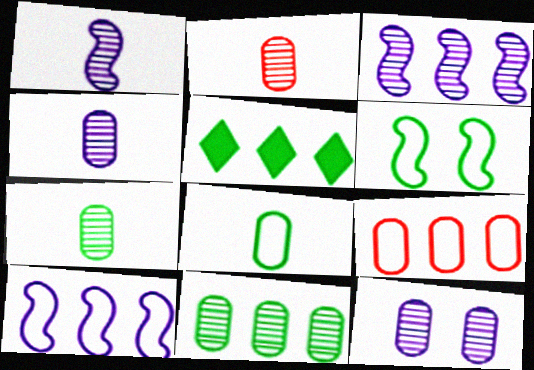[[2, 4, 7], 
[2, 11, 12], 
[3, 5, 9], 
[5, 6, 7]]